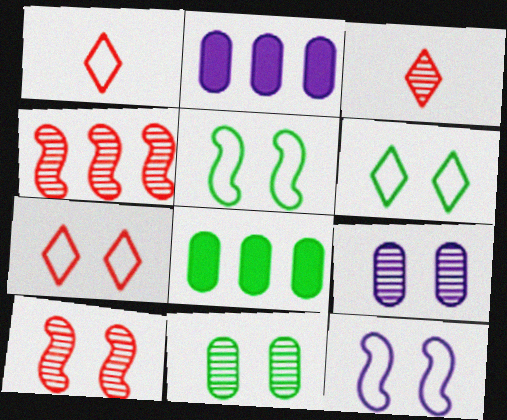[[2, 3, 5], 
[3, 8, 12]]